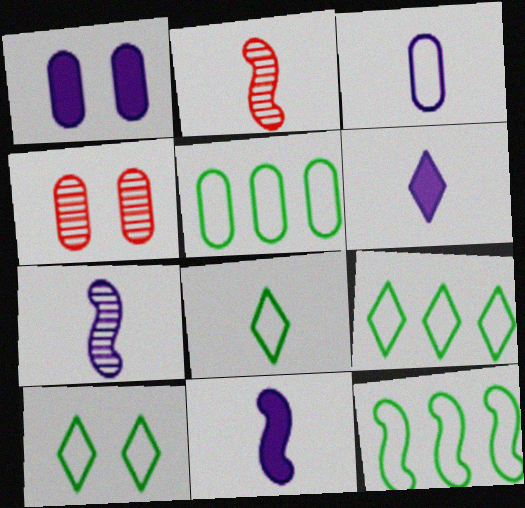[[1, 2, 9], 
[3, 6, 7], 
[4, 6, 12], 
[4, 9, 11], 
[5, 9, 12], 
[8, 9, 10]]